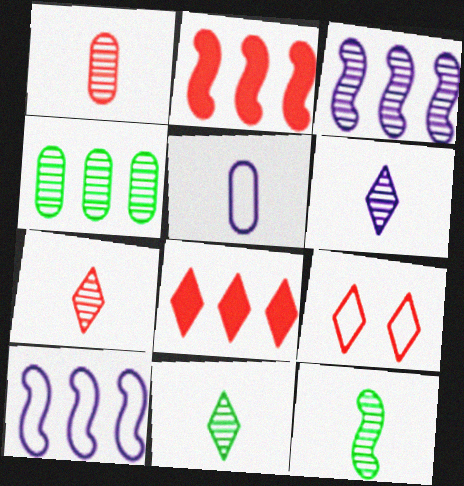[[1, 2, 9], 
[1, 6, 12], 
[4, 8, 10], 
[6, 7, 11], 
[7, 8, 9]]